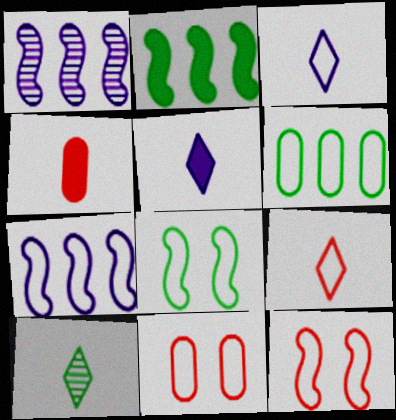[[3, 6, 12], 
[5, 9, 10]]